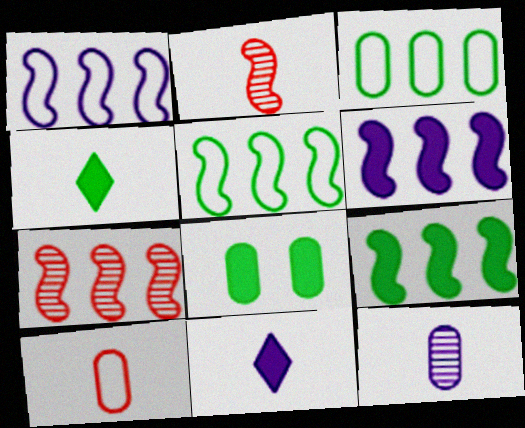[[1, 7, 9], 
[4, 8, 9], 
[5, 6, 7]]